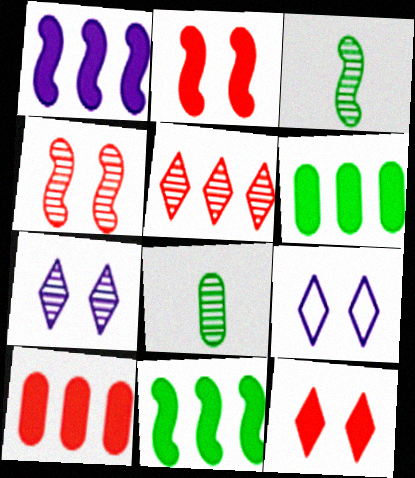[[3, 9, 10]]